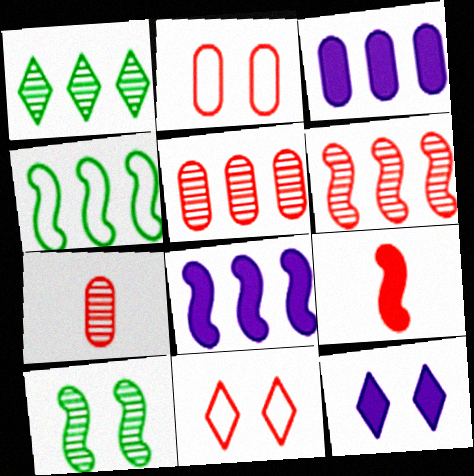[[2, 10, 12], 
[4, 6, 8], 
[4, 7, 12], 
[5, 9, 11]]